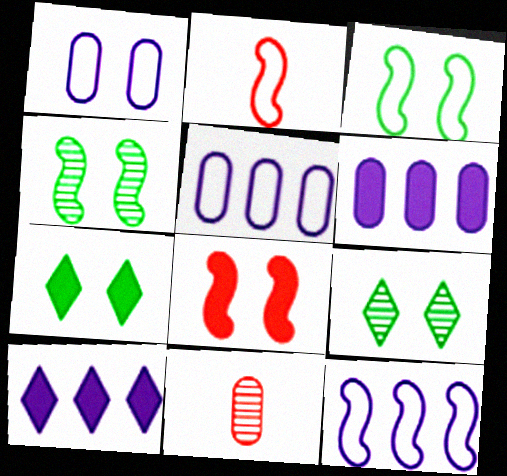[[1, 8, 9], 
[2, 3, 12], 
[2, 6, 9], 
[3, 10, 11], 
[7, 11, 12]]